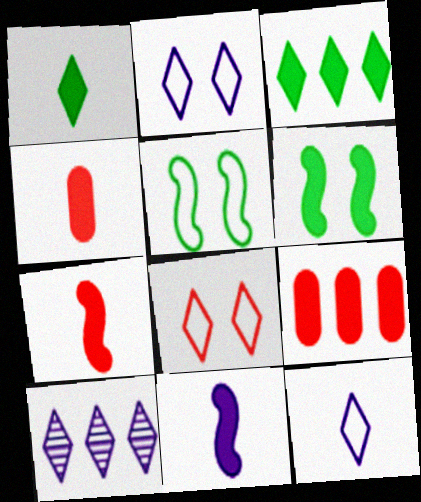[[1, 4, 11], 
[1, 8, 10], 
[4, 5, 10]]